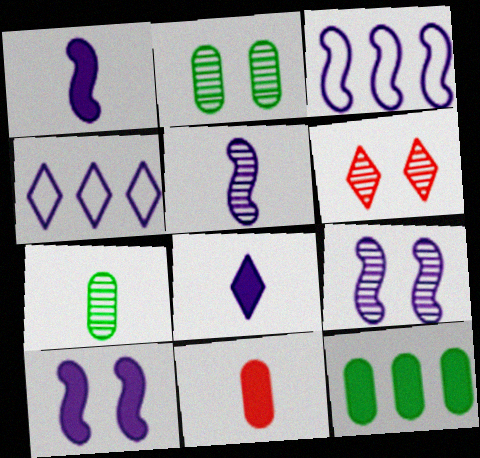[[1, 3, 9], 
[2, 6, 9], 
[3, 5, 10]]